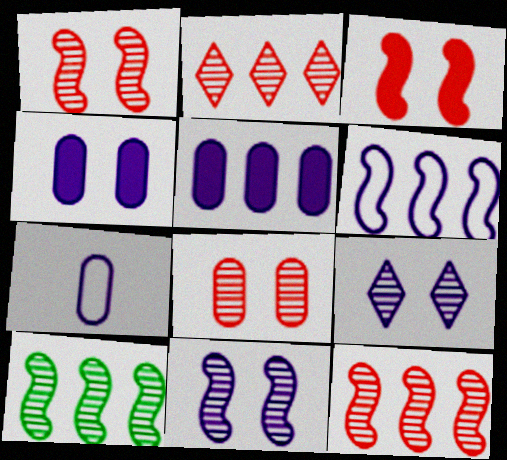[]